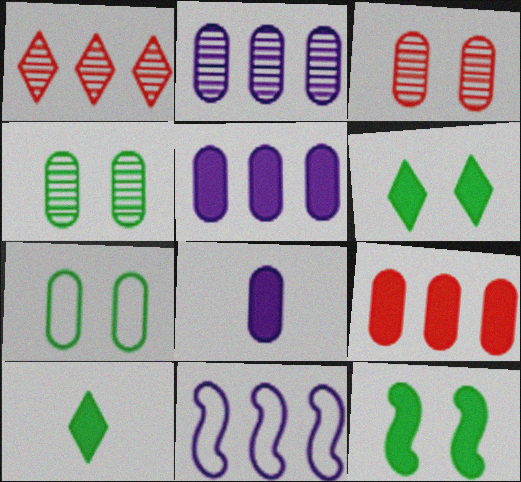[[3, 10, 11]]